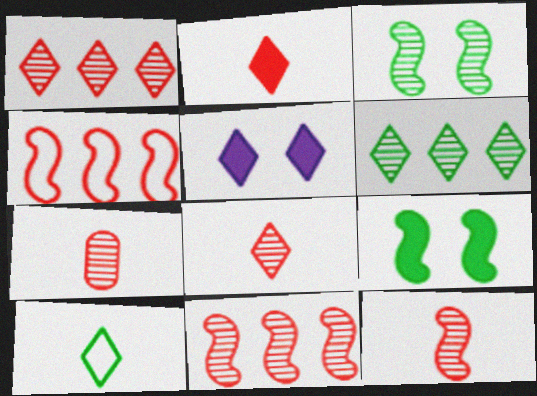[[1, 5, 10], 
[7, 8, 12]]